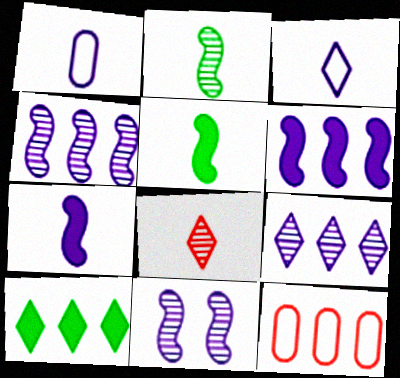[[1, 5, 8], 
[4, 10, 12]]